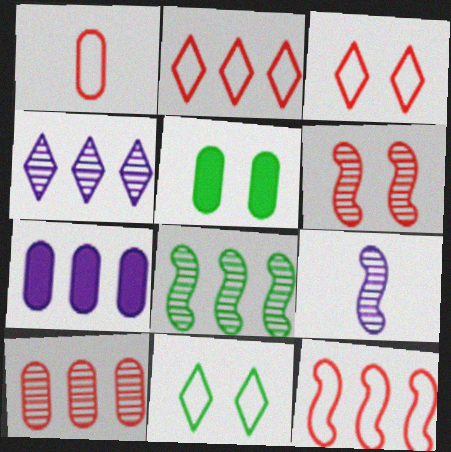[[1, 3, 12], 
[2, 5, 9], 
[2, 7, 8], 
[4, 8, 10], 
[6, 8, 9]]